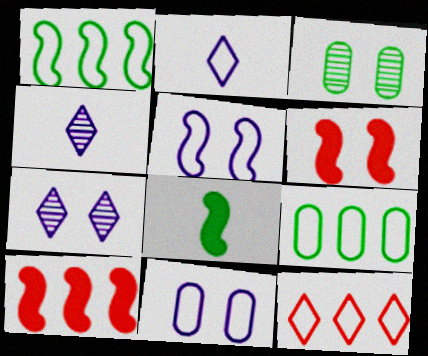[[2, 3, 10], 
[4, 6, 9]]